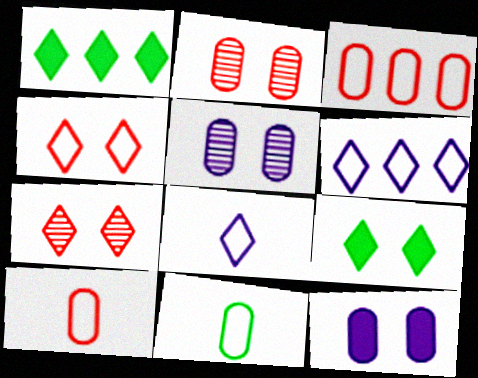[[1, 7, 8]]